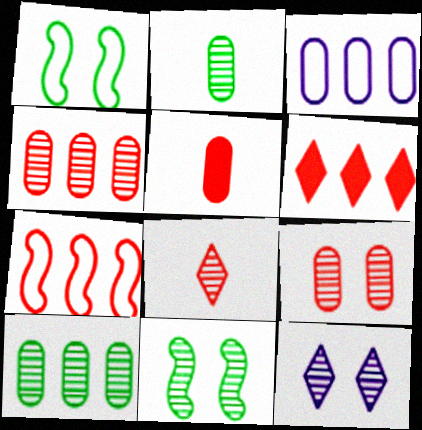[[4, 6, 7], 
[9, 11, 12]]